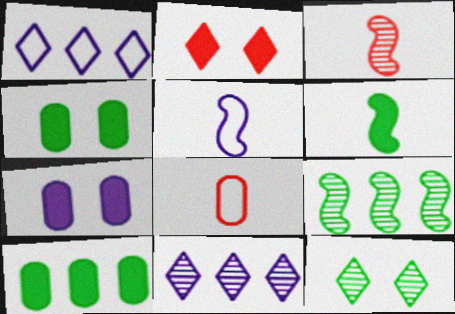[[1, 3, 4], 
[3, 5, 6], 
[5, 7, 11]]